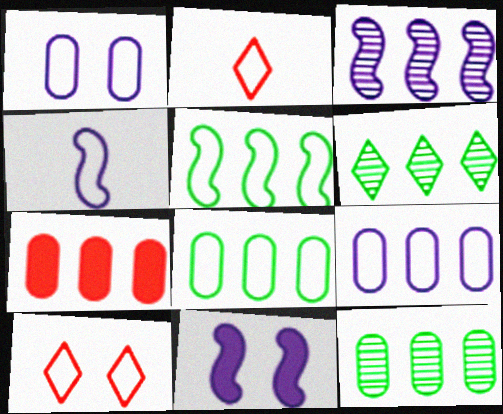[[1, 2, 5], 
[2, 11, 12], 
[3, 4, 11], 
[4, 8, 10], 
[7, 9, 12]]